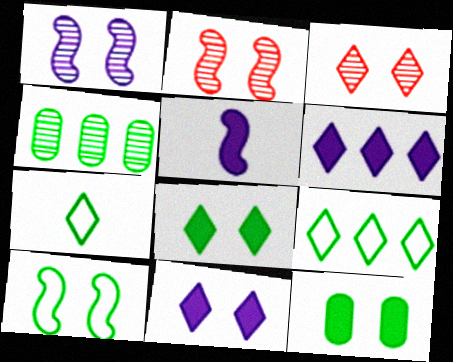[[3, 6, 7]]